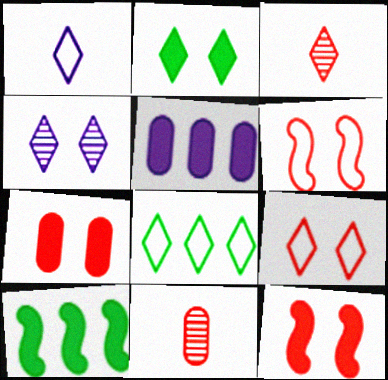[[1, 8, 9], 
[2, 4, 9]]